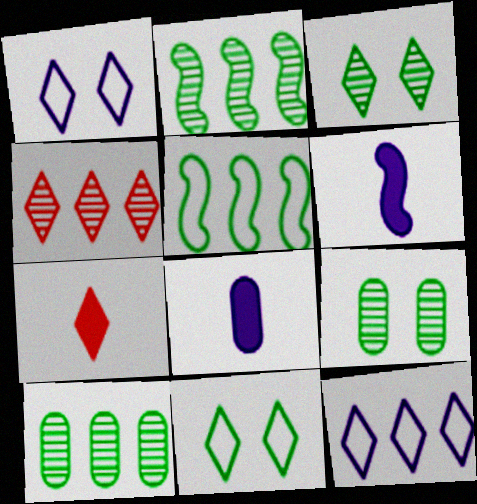[[3, 7, 12]]